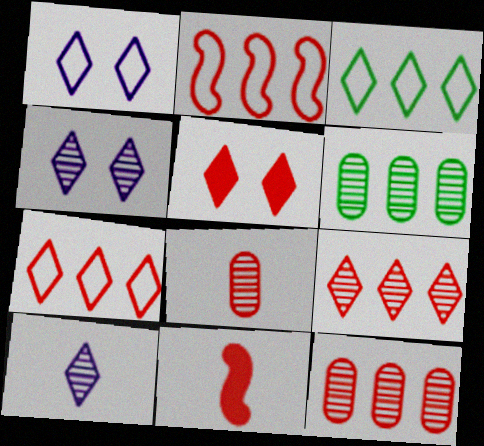[[1, 6, 11], 
[2, 5, 8], 
[3, 5, 10]]